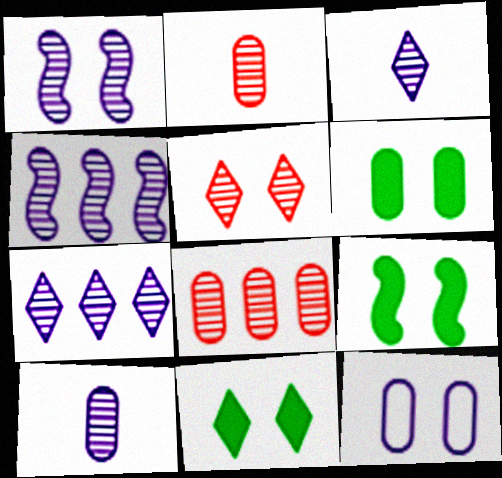[[1, 7, 10], 
[5, 9, 12], 
[6, 9, 11]]